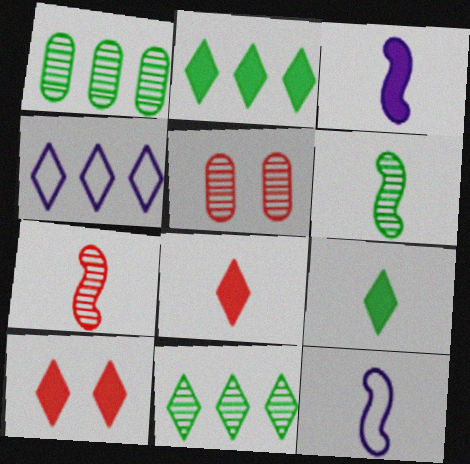[[1, 10, 12], 
[2, 5, 12]]